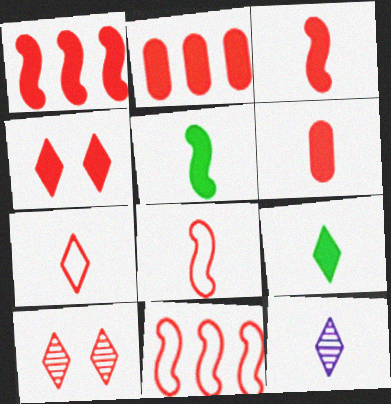[[1, 4, 6], 
[2, 3, 4], 
[2, 8, 10], 
[6, 10, 11], 
[7, 9, 12]]